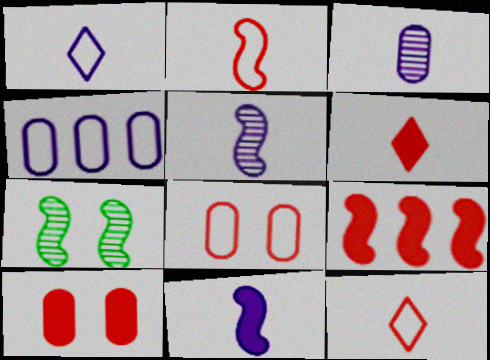[[1, 3, 11], 
[4, 6, 7], 
[6, 9, 10]]